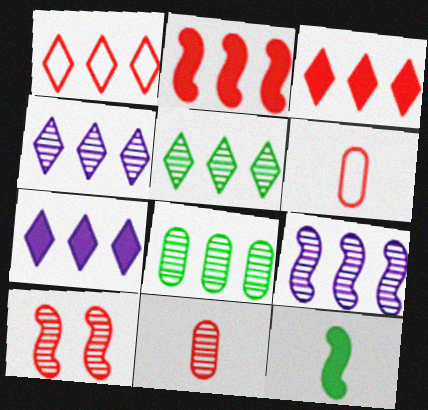[[1, 5, 7], 
[3, 6, 10]]